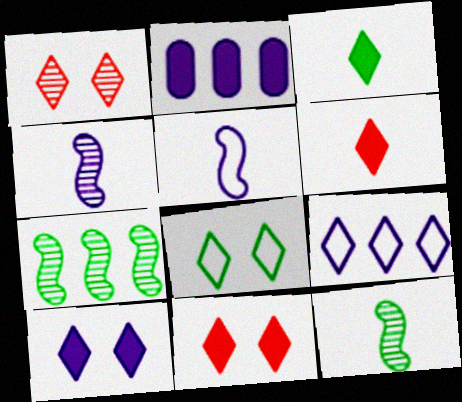[[1, 3, 9], 
[1, 8, 10]]